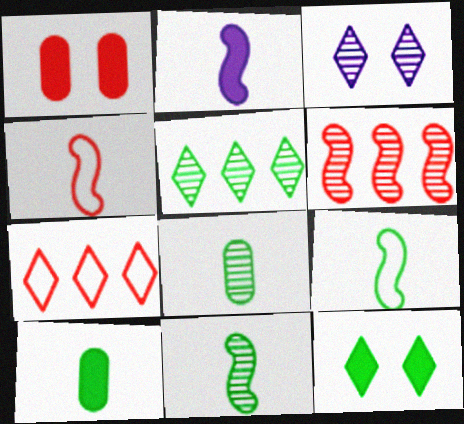[[2, 4, 11], 
[3, 6, 8]]